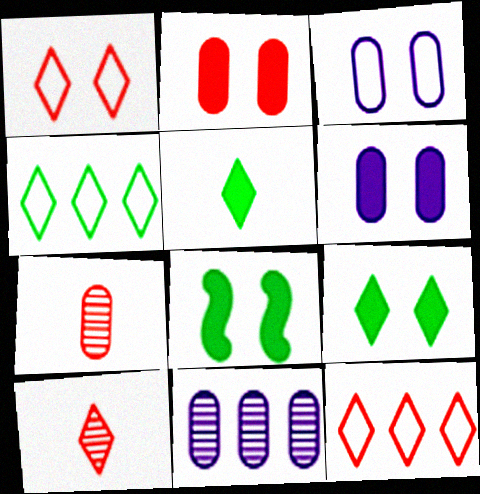[]